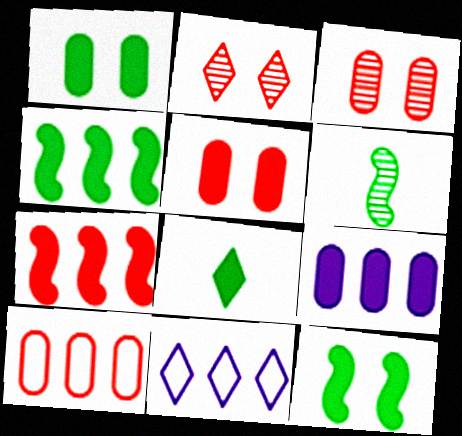[[1, 4, 8], 
[2, 8, 11], 
[5, 6, 11]]